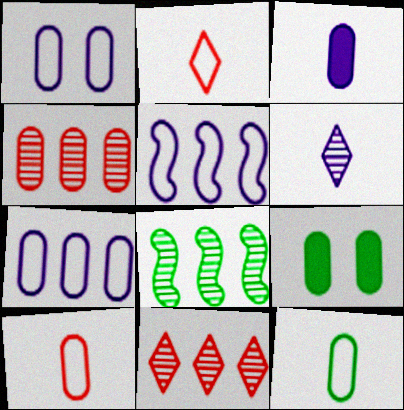[]